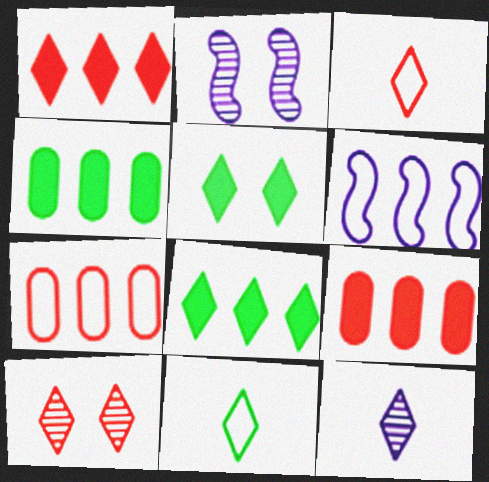[[1, 3, 10], 
[2, 3, 4], 
[2, 9, 11]]